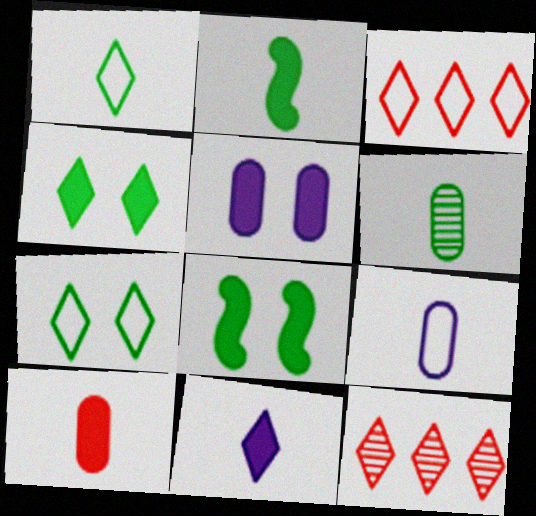[[1, 2, 6], 
[2, 10, 11], 
[6, 9, 10], 
[7, 11, 12], 
[8, 9, 12]]